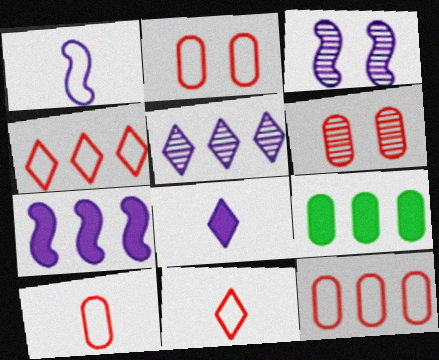[[1, 3, 7], 
[2, 10, 12], 
[3, 9, 11]]